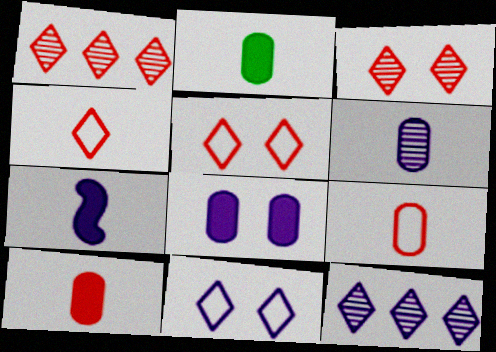[[2, 6, 9]]